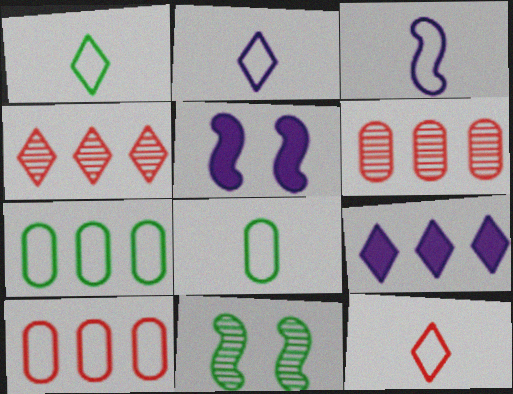[[1, 2, 12], 
[1, 5, 6], 
[3, 8, 12], 
[4, 5, 8]]